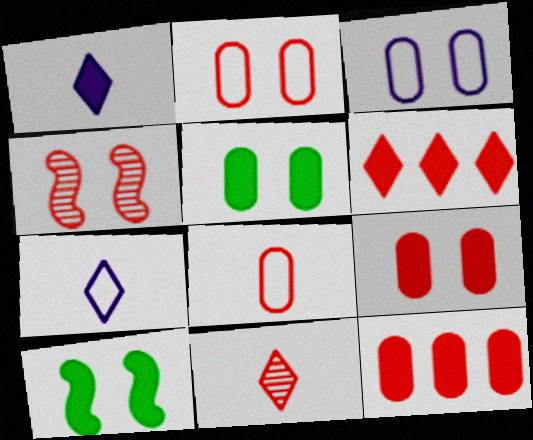[[1, 10, 12], 
[4, 6, 8]]